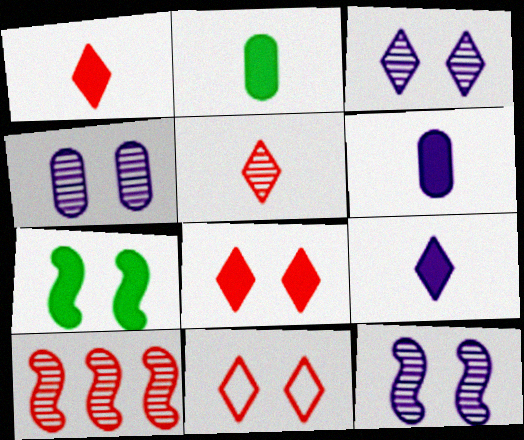[[3, 4, 12], 
[4, 7, 11]]